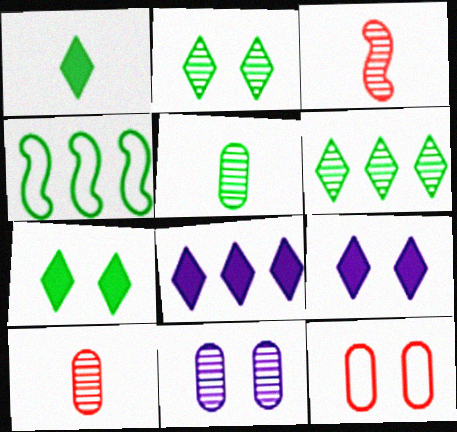[[3, 6, 11], 
[4, 5, 7], 
[4, 9, 10]]